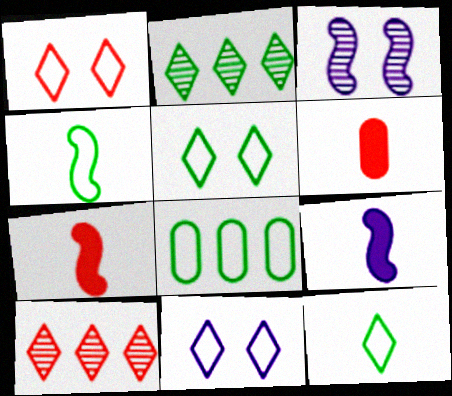[[1, 5, 11], 
[4, 5, 8]]